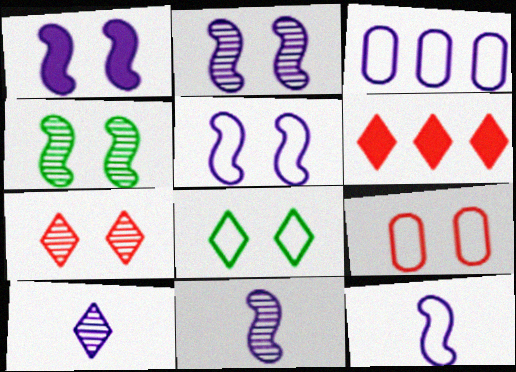[[1, 2, 5], 
[1, 3, 10], 
[5, 8, 9], 
[6, 8, 10]]